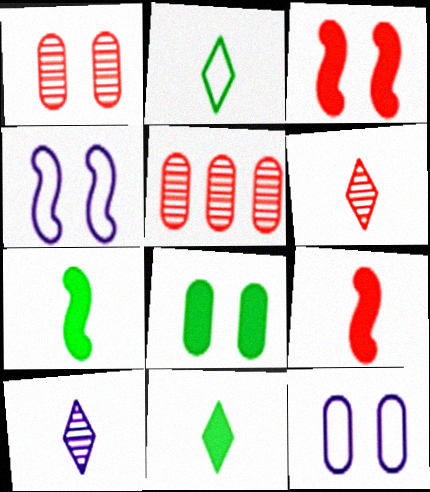[[1, 8, 12], 
[4, 5, 11]]